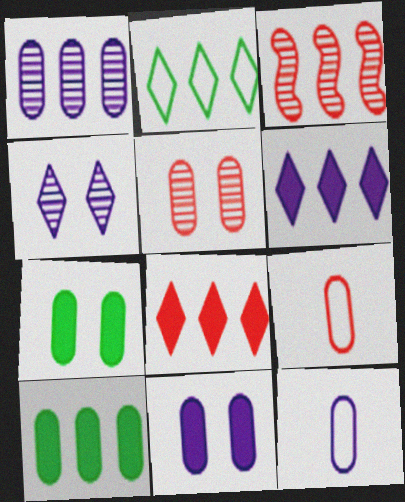[[1, 7, 9], 
[1, 11, 12], 
[5, 10, 12]]